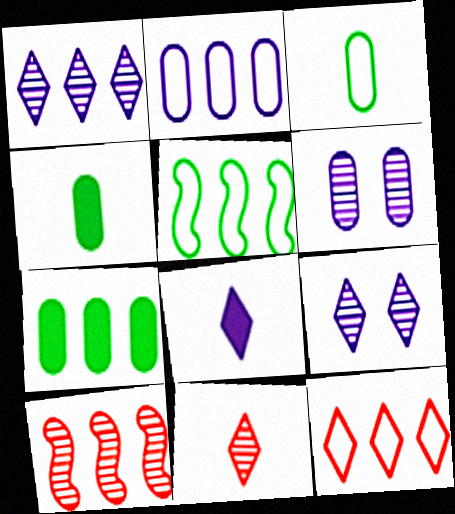[[2, 5, 12]]